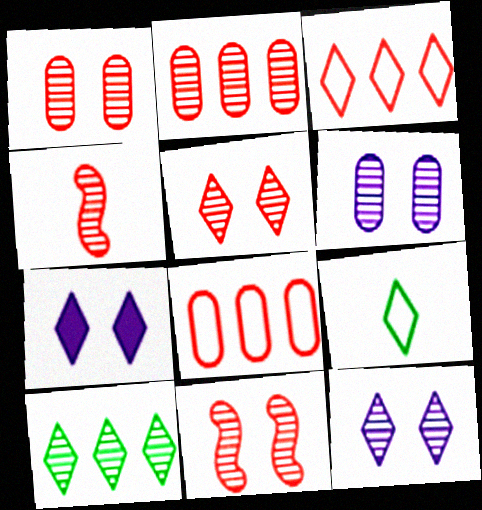[[1, 5, 11], 
[2, 4, 5], 
[4, 6, 10]]